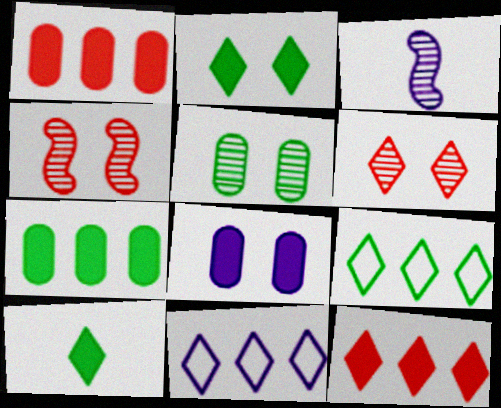[[3, 8, 11], 
[6, 10, 11]]